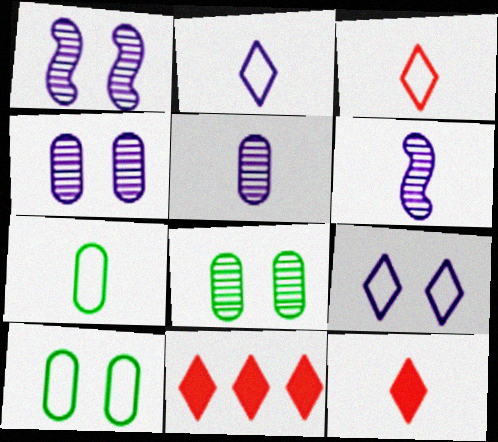[[1, 7, 11], 
[6, 7, 12], 
[6, 10, 11]]